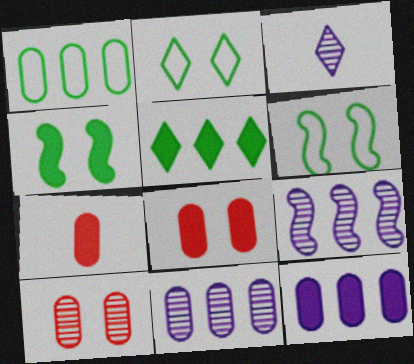[[2, 7, 9]]